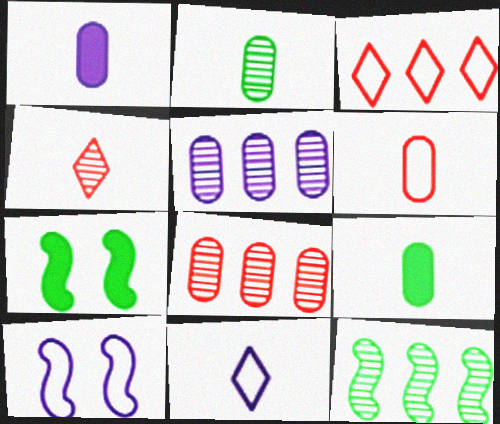[[1, 2, 6], 
[7, 8, 11]]